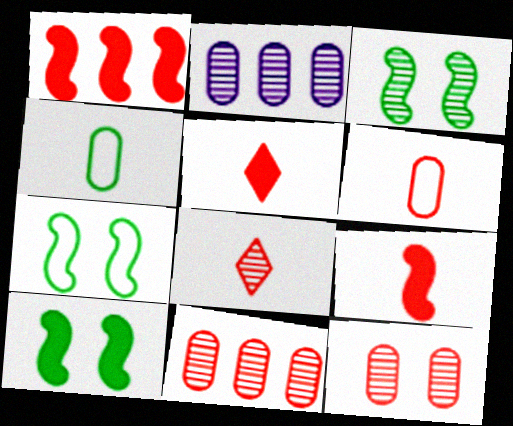[[2, 3, 8], 
[2, 5, 7], 
[3, 7, 10], 
[6, 8, 9]]